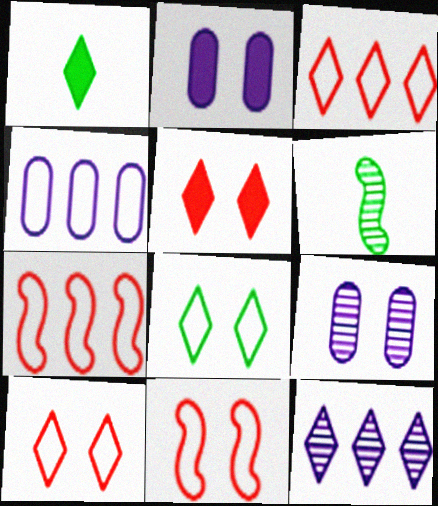[[1, 7, 9], 
[1, 10, 12], 
[2, 3, 6], 
[4, 5, 6]]